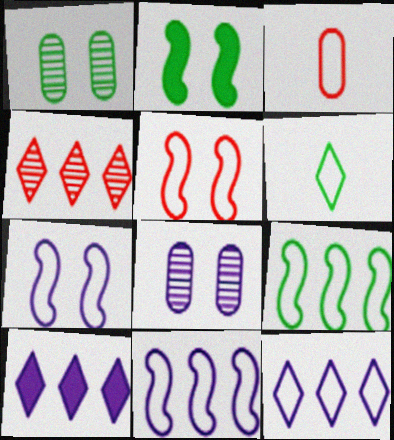[]